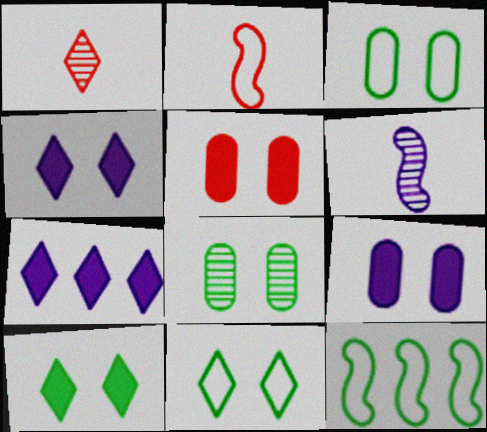[[1, 7, 11], 
[1, 9, 12], 
[2, 7, 8]]